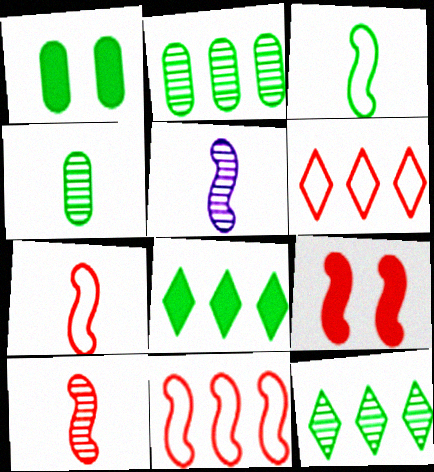[[1, 3, 12], 
[1, 5, 6], 
[9, 10, 11]]